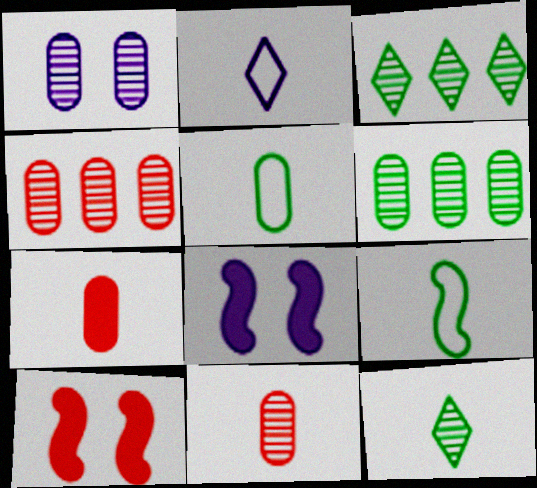[[1, 6, 11], 
[2, 6, 10]]